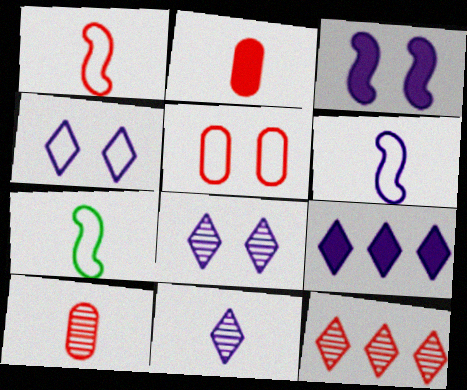[[1, 6, 7], 
[2, 7, 11], 
[4, 9, 11]]